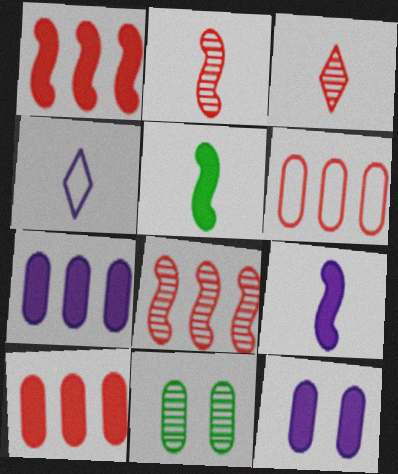[[1, 4, 11]]